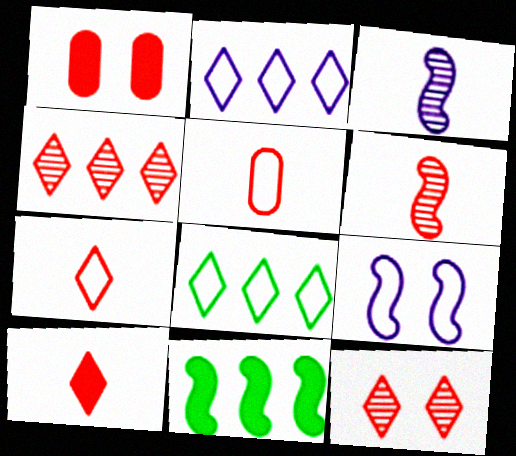[[1, 3, 8], 
[5, 6, 10], 
[5, 8, 9], 
[6, 9, 11]]